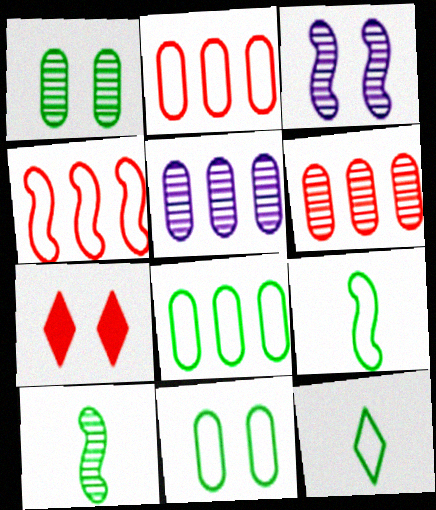[[3, 7, 11], 
[5, 7, 9]]